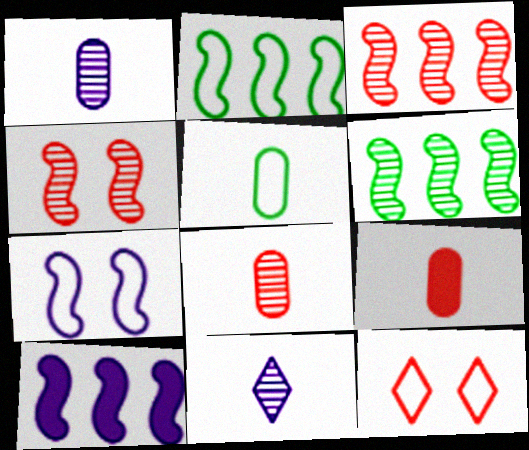[[1, 5, 9], 
[2, 3, 10], 
[3, 9, 12]]